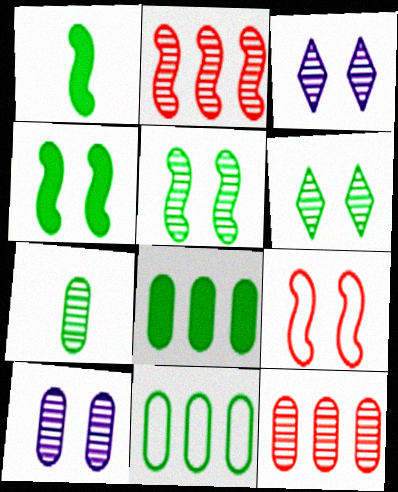[[1, 6, 11], 
[2, 3, 7], 
[7, 10, 12]]